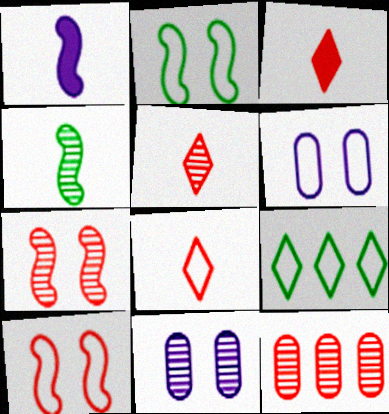[[3, 5, 8], 
[3, 10, 12], 
[5, 7, 12]]